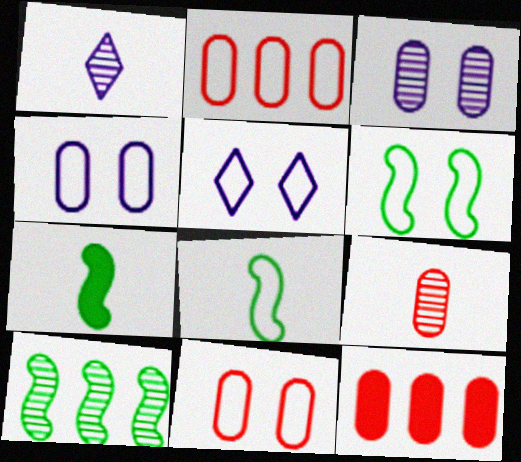[[1, 6, 12], 
[2, 5, 8], 
[5, 6, 11], 
[6, 7, 10], 
[9, 11, 12]]